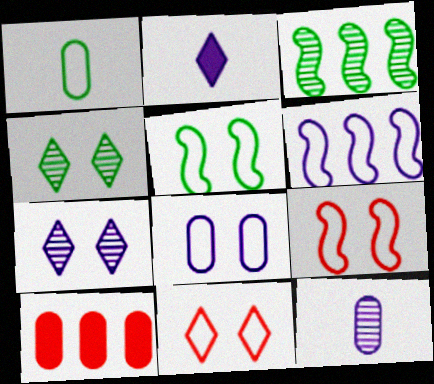[[1, 6, 11], 
[5, 8, 11]]